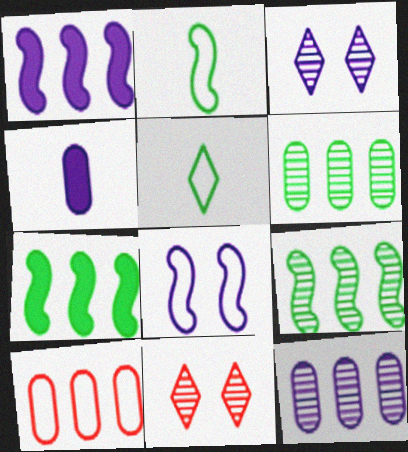[[5, 8, 10]]